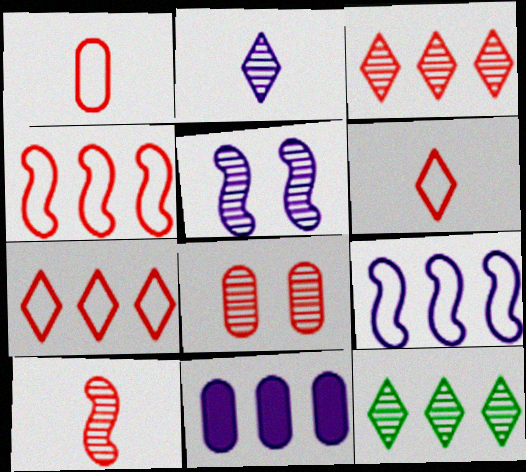[[3, 8, 10], 
[4, 11, 12]]